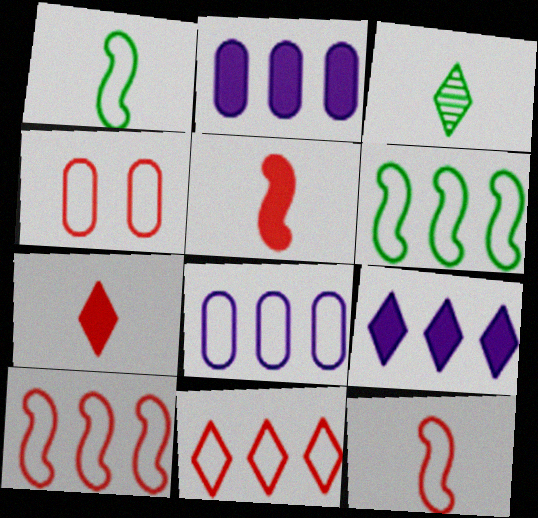[[4, 11, 12], 
[6, 8, 11]]